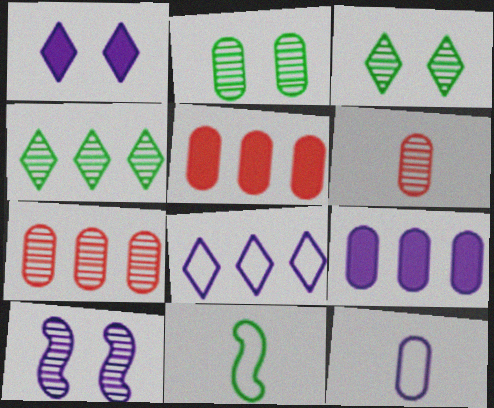[[1, 7, 11], 
[2, 5, 12], 
[4, 6, 10]]